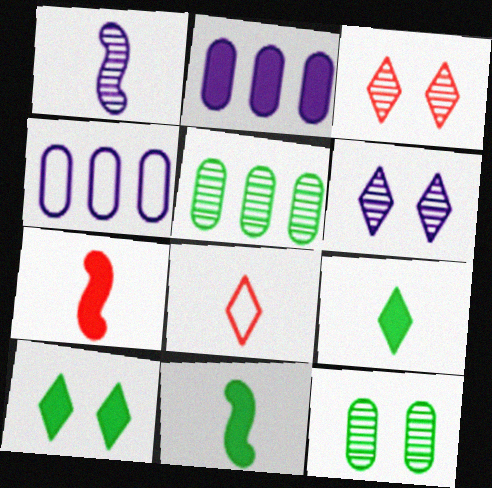[[1, 3, 5], 
[2, 7, 10], 
[3, 4, 11]]